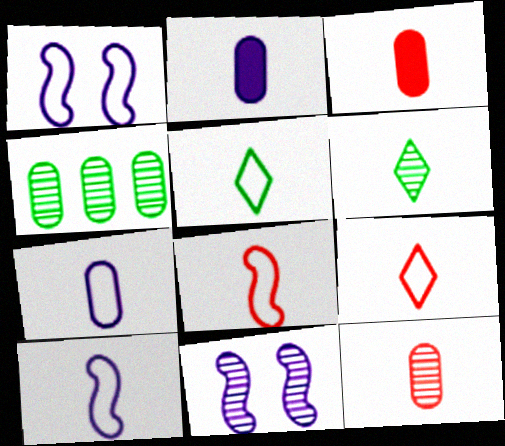[[2, 6, 8], 
[3, 6, 10], 
[5, 7, 8]]